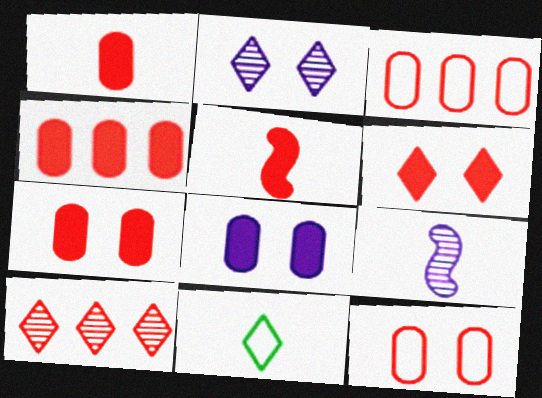[[1, 4, 7], 
[1, 9, 11], 
[4, 5, 6], 
[5, 10, 12]]